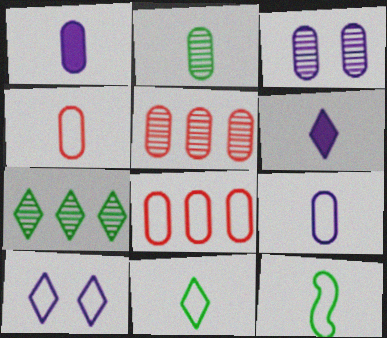[[1, 2, 4], 
[2, 3, 5], 
[8, 10, 12]]